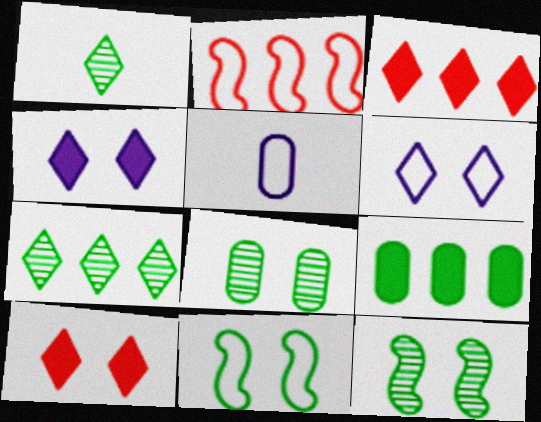[[1, 3, 6], 
[1, 9, 11], 
[3, 5, 12]]